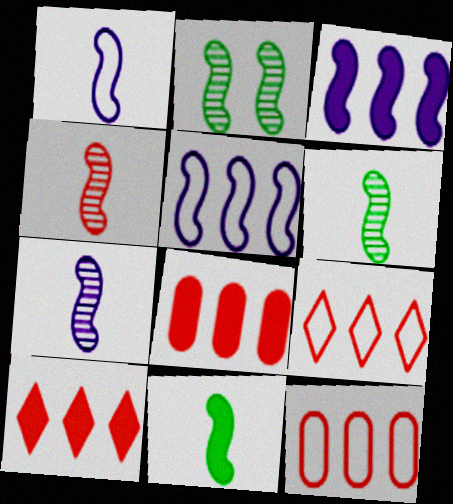[[1, 4, 11], 
[4, 6, 7]]